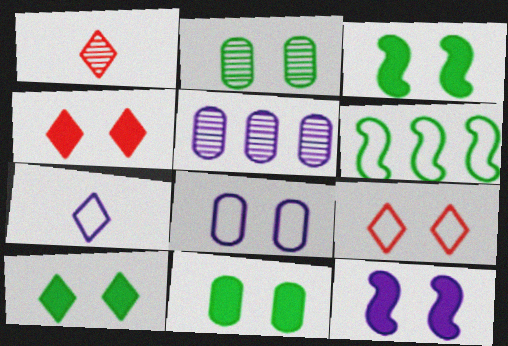[[2, 9, 12], 
[3, 10, 11], 
[4, 11, 12], 
[5, 7, 12]]